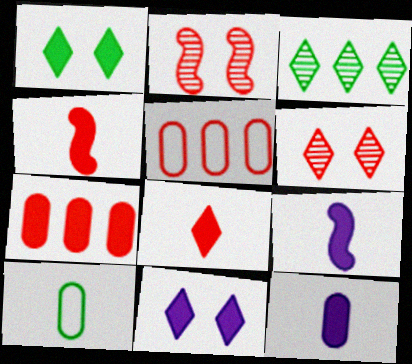[[1, 7, 9], 
[2, 5, 8], 
[4, 5, 6]]